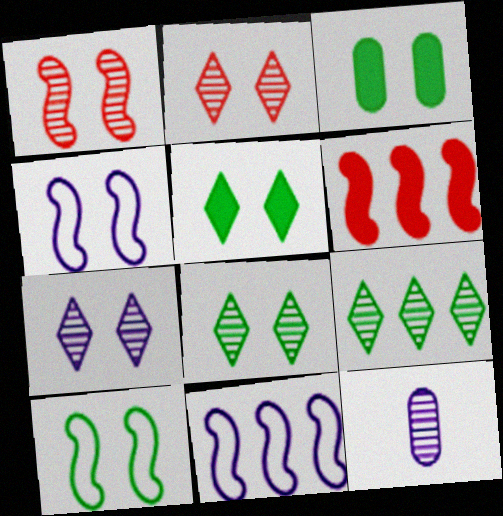[[1, 9, 12], 
[2, 3, 4], 
[2, 7, 8], 
[3, 8, 10]]